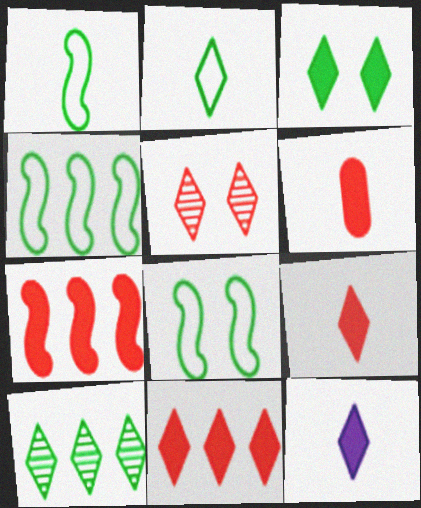[[1, 4, 8], 
[2, 3, 10], 
[3, 11, 12]]